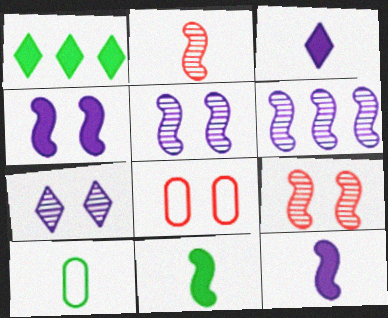[[2, 3, 10]]